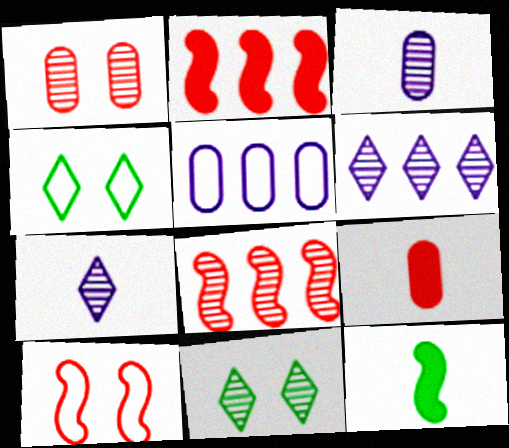[[2, 3, 4], 
[3, 8, 11]]